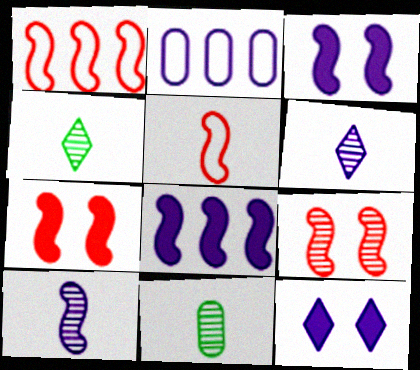[[1, 11, 12], 
[2, 3, 6], 
[2, 4, 7], 
[2, 10, 12]]